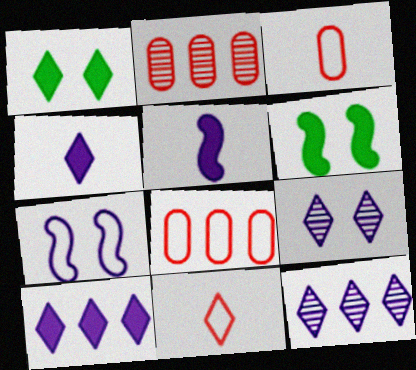[[1, 11, 12], 
[3, 6, 12]]